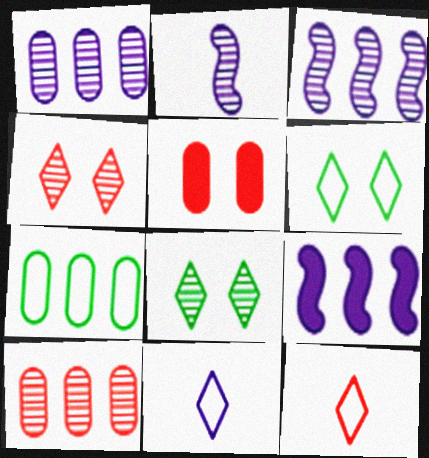[[2, 8, 10]]